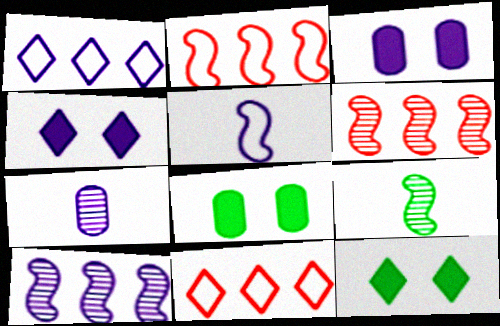[[2, 7, 12], 
[3, 9, 11]]